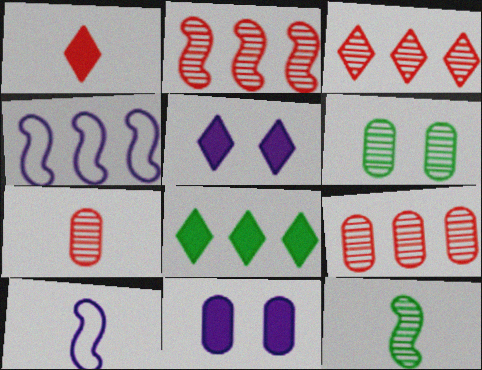[[1, 4, 6], 
[1, 5, 8], 
[2, 3, 9], 
[4, 8, 9]]